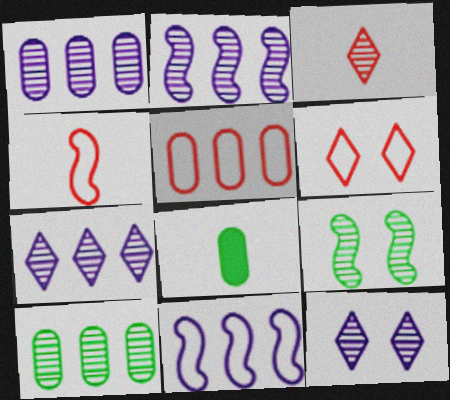[[1, 2, 7], 
[1, 3, 9], 
[2, 6, 8], 
[4, 5, 6]]